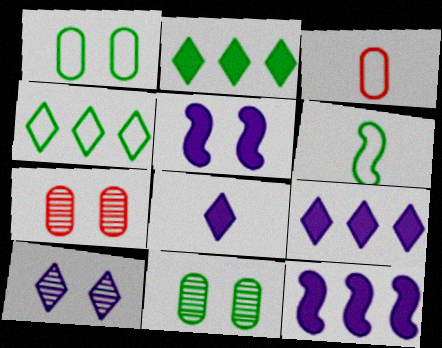[[1, 4, 6], 
[2, 6, 11], 
[6, 7, 9]]